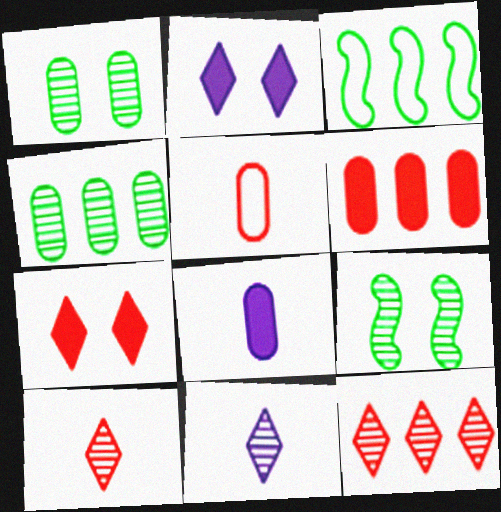[]